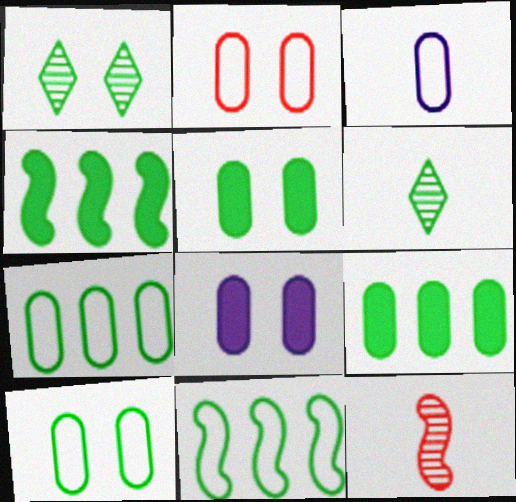[[2, 3, 7], 
[4, 6, 10], 
[5, 6, 11]]